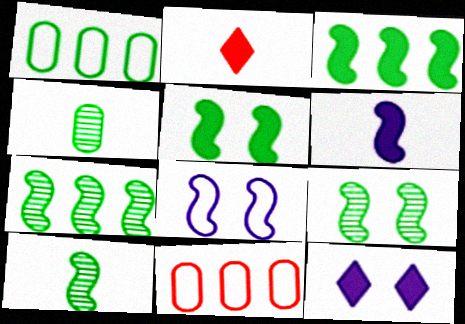[[7, 9, 10], 
[10, 11, 12]]